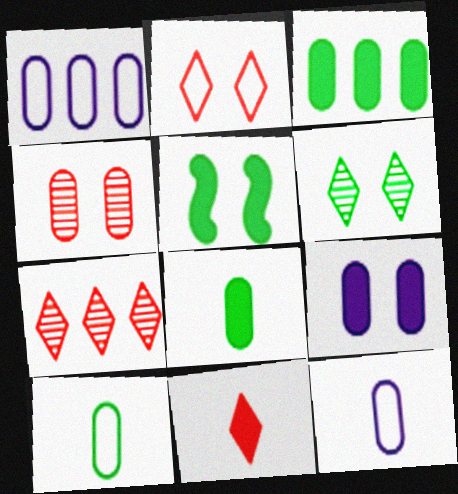[[1, 4, 8], 
[2, 7, 11], 
[3, 4, 12], 
[5, 7, 12]]